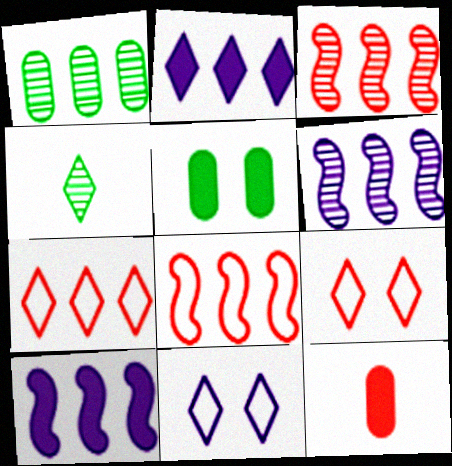[[1, 2, 8], 
[1, 7, 10], 
[2, 4, 9], 
[3, 9, 12]]